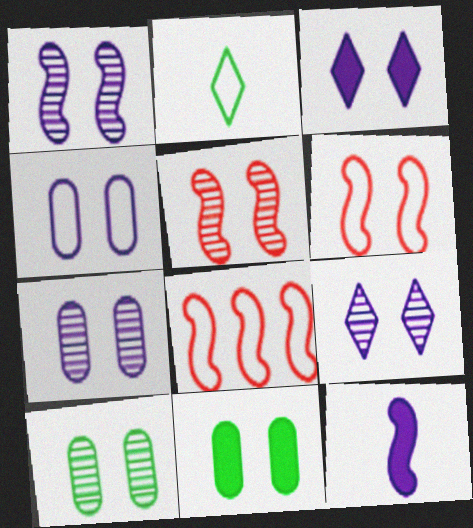[[1, 3, 4], 
[1, 7, 9], 
[2, 4, 8], 
[3, 6, 10], 
[5, 9, 10], 
[6, 9, 11]]